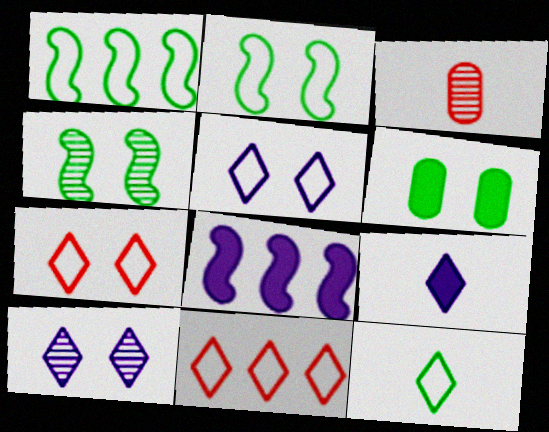[[5, 11, 12]]